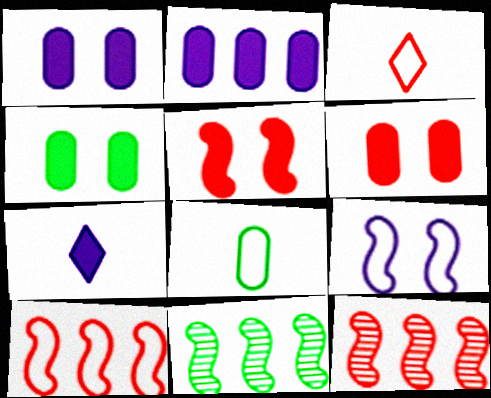[[1, 3, 11], 
[1, 4, 6], 
[3, 6, 12]]